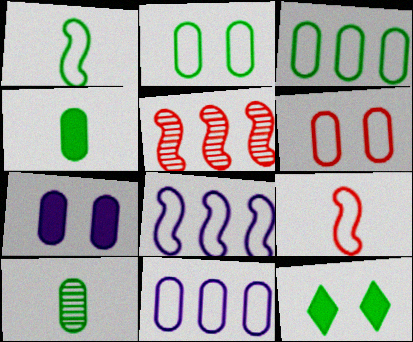[]